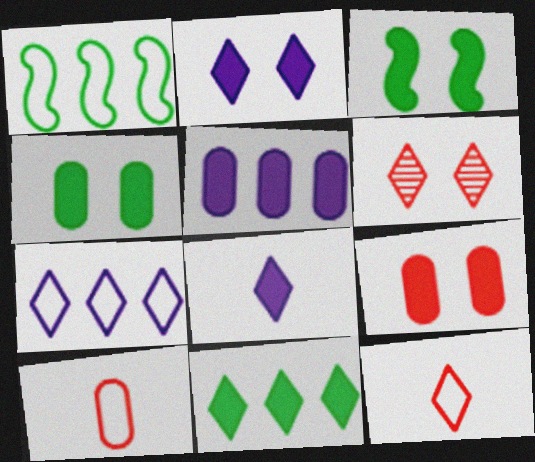[[2, 3, 9]]